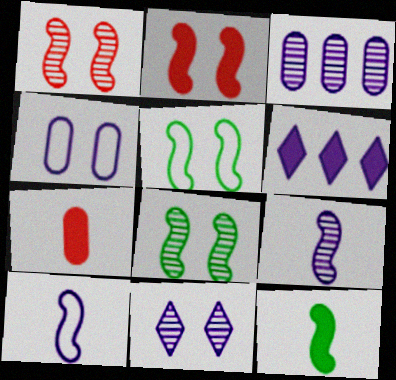[[3, 9, 11], 
[4, 6, 9]]